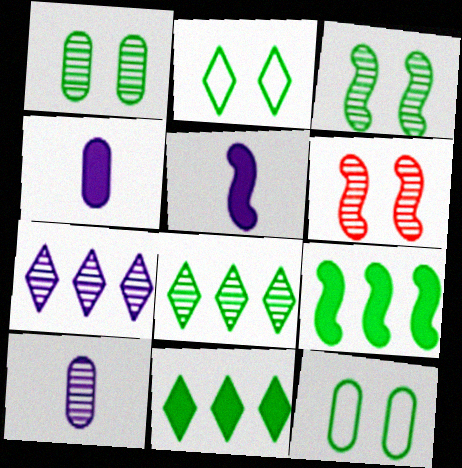[[6, 8, 10]]